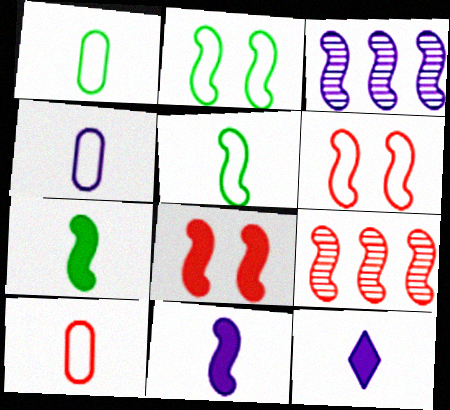[[1, 4, 10], 
[2, 9, 11], 
[3, 5, 8], 
[3, 6, 7]]